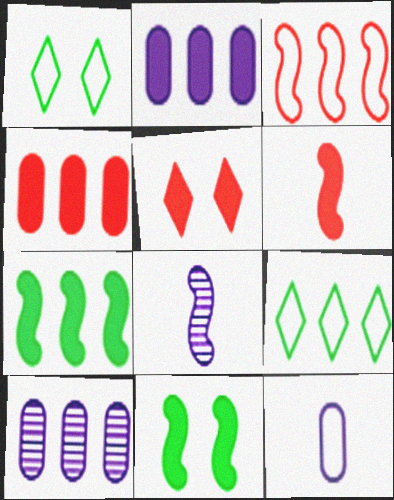[[1, 3, 12], 
[1, 4, 8], 
[1, 6, 10], 
[3, 8, 11], 
[4, 5, 6]]